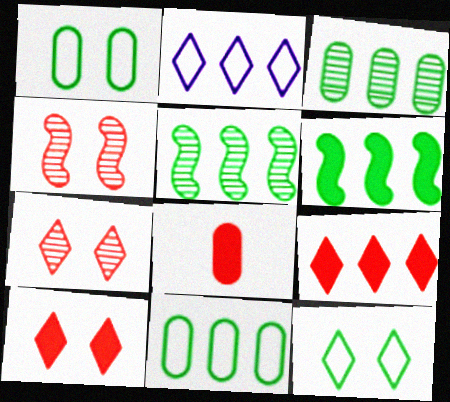[]